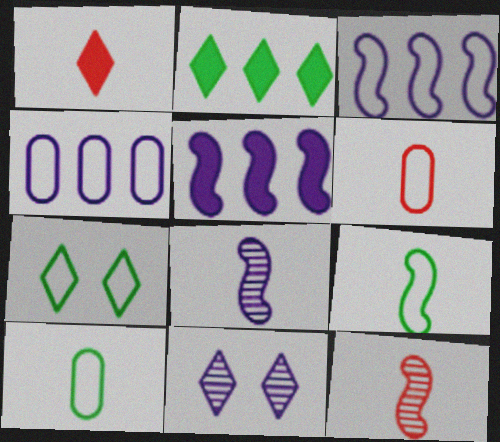[[1, 6, 12], 
[1, 8, 10], 
[3, 6, 7]]